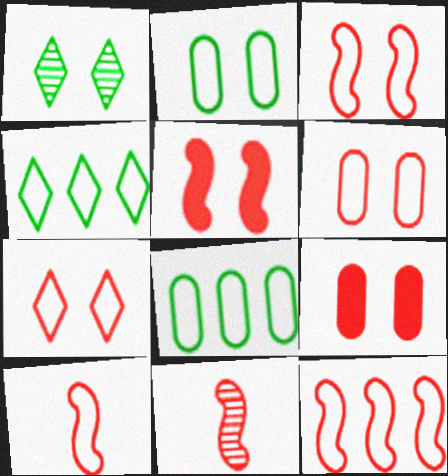[[3, 6, 7], 
[3, 10, 12], 
[5, 11, 12]]